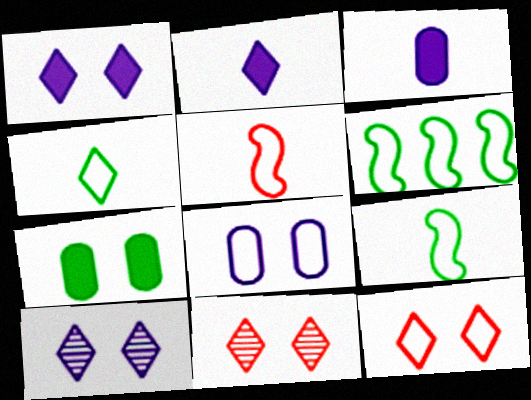[[3, 6, 11]]